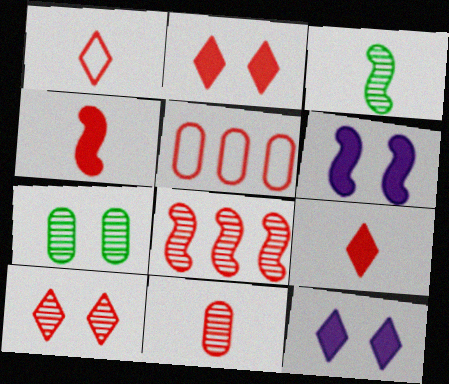[[1, 4, 11], 
[3, 5, 12], 
[4, 5, 10], 
[8, 10, 11]]